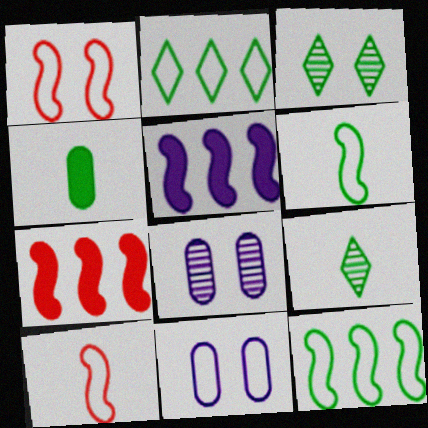[[2, 10, 11], 
[3, 4, 12], 
[4, 6, 9], 
[7, 9, 11]]